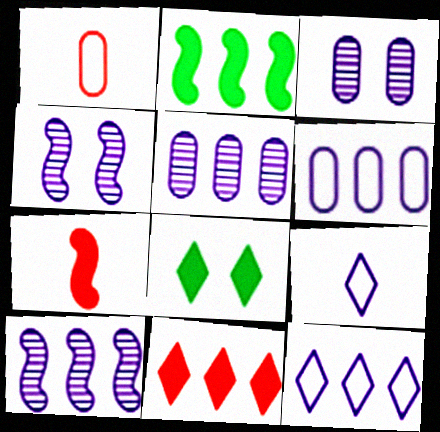[[1, 8, 10]]